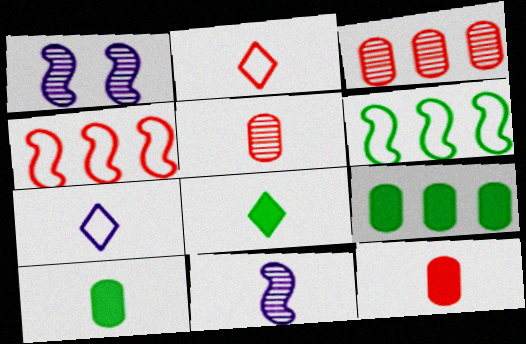[[1, 2, 9], 
[2, 10, 11]]